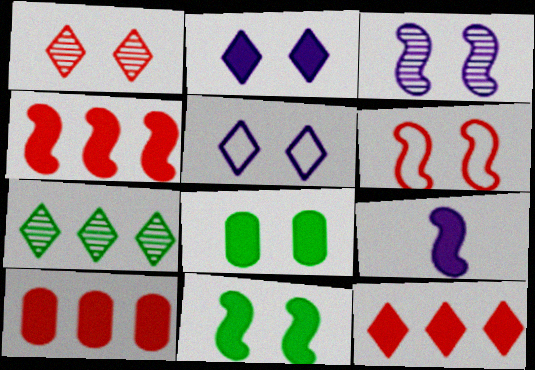[[3, 6, 11], 
[4, 9, 11], 
[4, 10, 12], 
[8, 9, 12]]